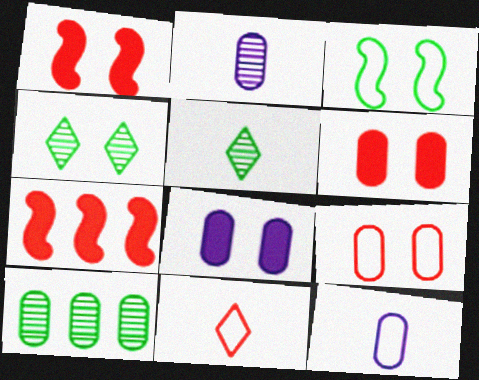[[4, 7, 12], 
[6, 10, 12]]